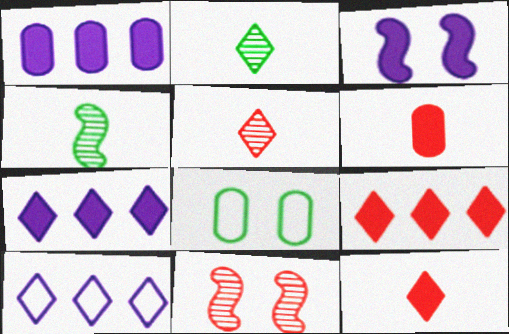[]